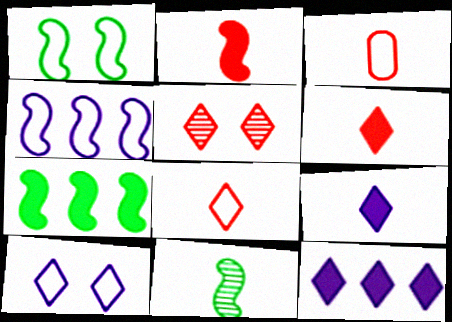[[1, 7, 11], 
[3, 9, 11]]